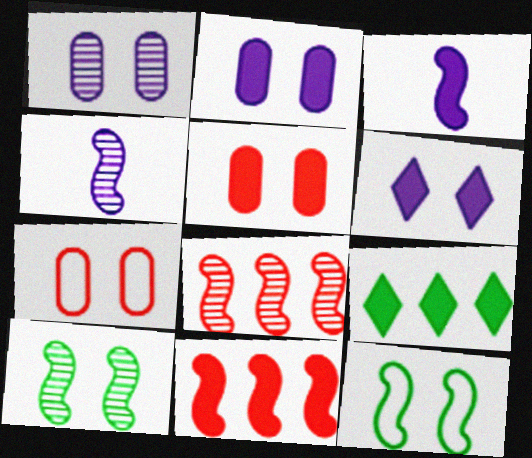[[3, 5, 9], 
[3, 8, 12], 
[4, 7, 9], 
[4, 8, 10], 
[4, 11, 12], 
[6, 7, 10]]